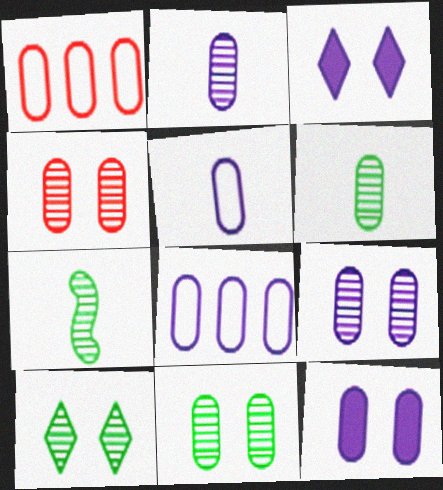[[1, 3, 7], 
[1, 6, 12], 
[2, 8, 12], 
[4, 9, 11]]